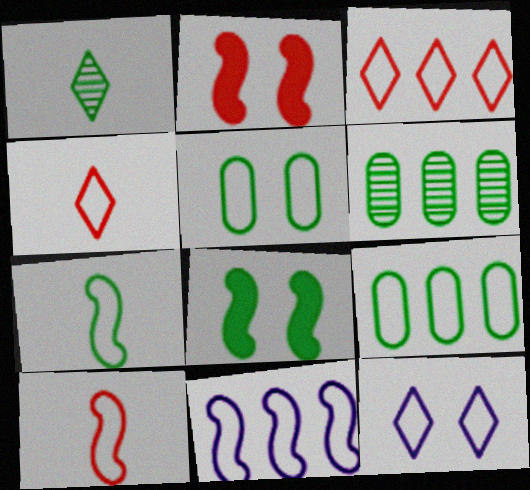[[1, 8, 9], 
[3, 9, 11], 
[4, 5, 11], 
[9, 10, 12]]